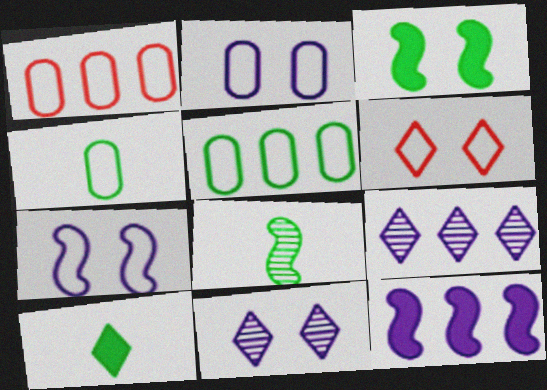[[1, 2, 4], 
[4, 8, 10], 
[6, 9, 10]]